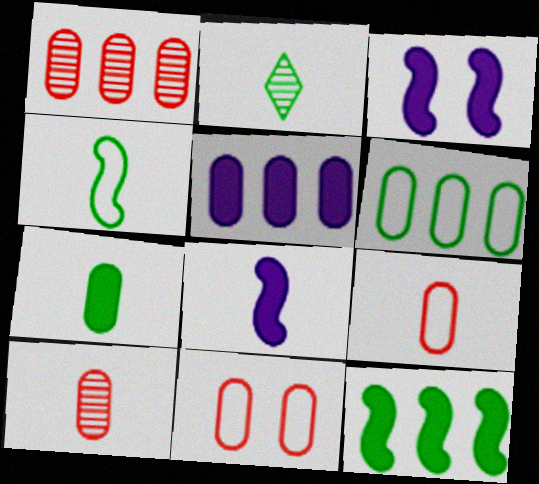[[1, 5, 6], 
[2, 4, 7], 
[2, 8, 9]]